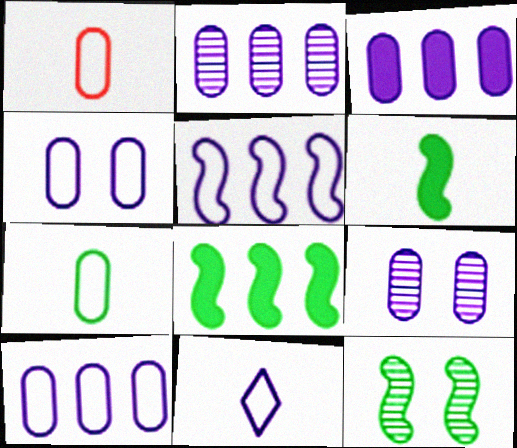[[2, 3, 10], 
[4, 5, 11]]